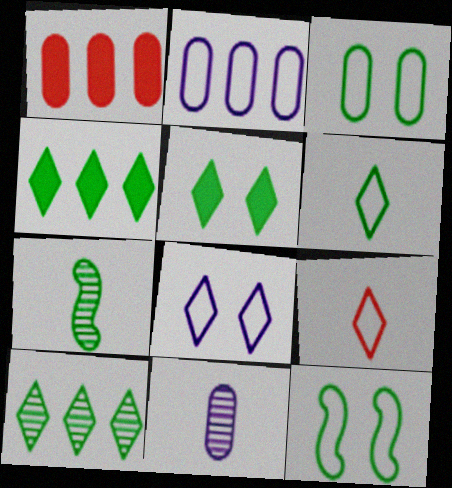[[1, 3, 11], 
[1, 7, 8], 
[2, 9, 12], 
[3, 4, 7], 
[5, 6, 10]]